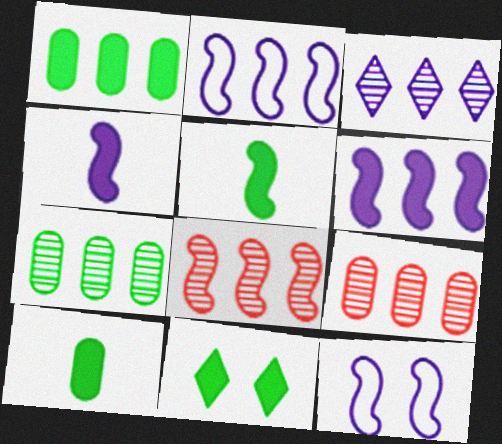[[1, 5, 11], 
[3, 7, 8], 
[5, 8, 12]]